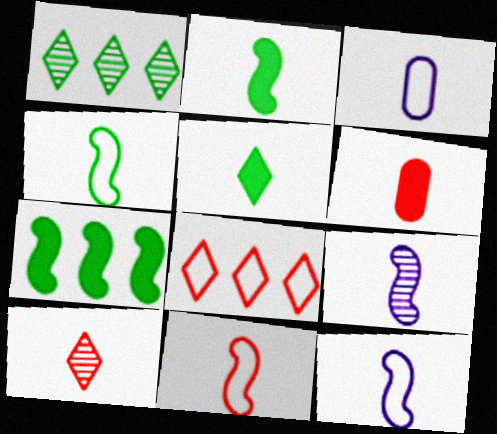[[2, 3, 10], 
[2, 9, 11], 
[4, 11, 12], 
[6, 10, 11]]